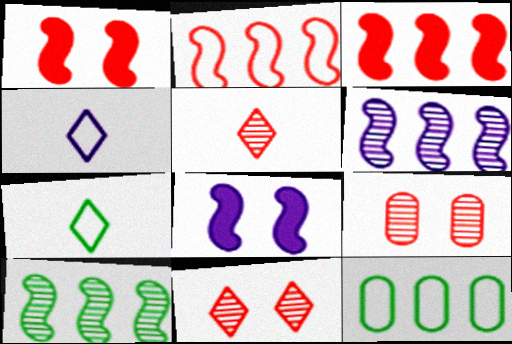[[5, 8, 12]]